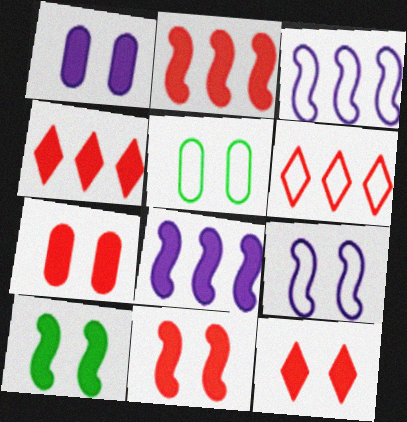[[1, 10, 12], 
[7, 11, 12]]